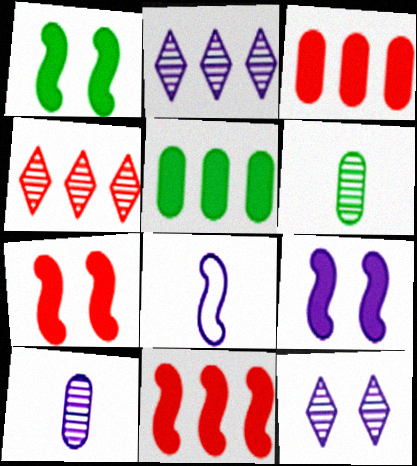[[1, 7, 9]]